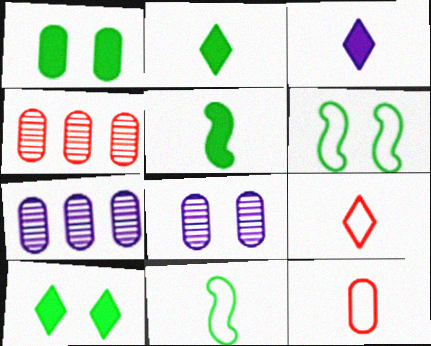[[1, 7, 12], 
[3, 4, 6]]